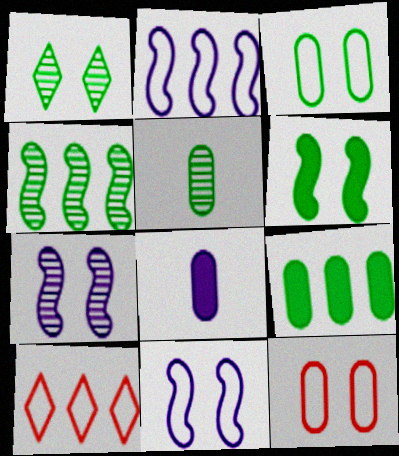[[1, 3, 6], 
[1, 4, 5], 
[3, 5, 9]]